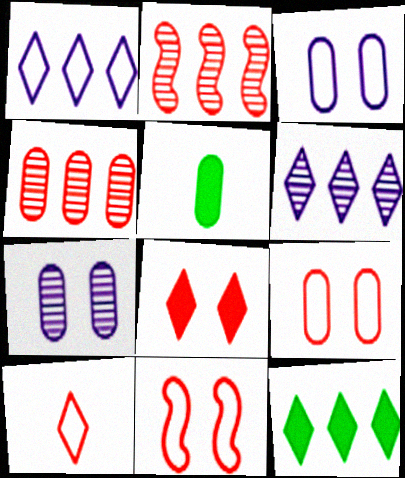[[3, 4, 5], 
[5, 6, 11]]